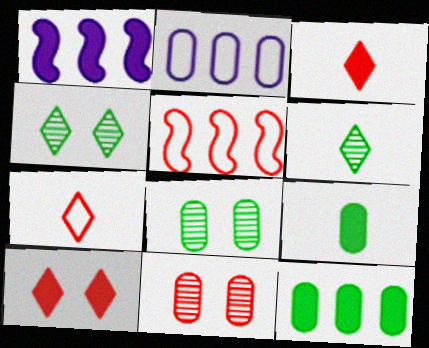[[1, 7, 8], 
[1, 9, 10], 
[2, 9, 11], 
[3, 5, 11]]